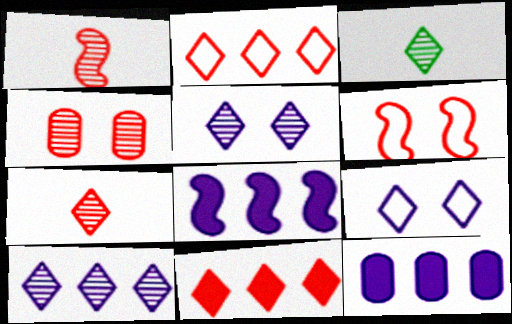[[3, 6, 12], 
[3, 9, 11]]